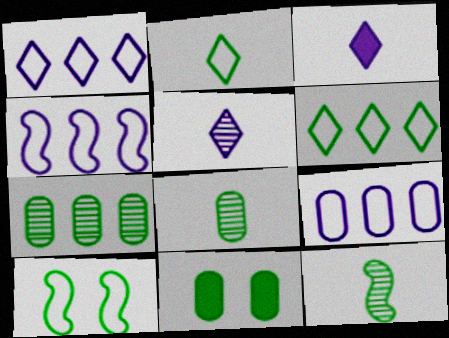[[1, 4, 9], 
[6, 11, 12]]